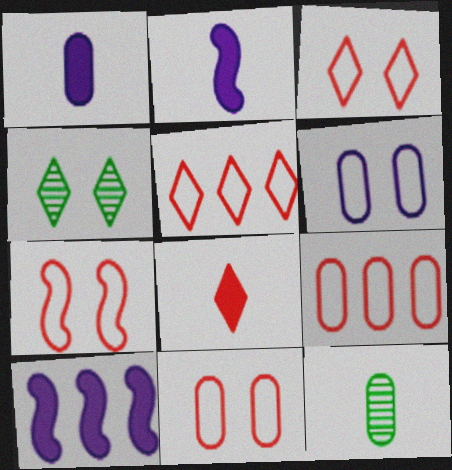[[2, 4, 9], 
[3, 7, 11], 
[3, 10, 12]]